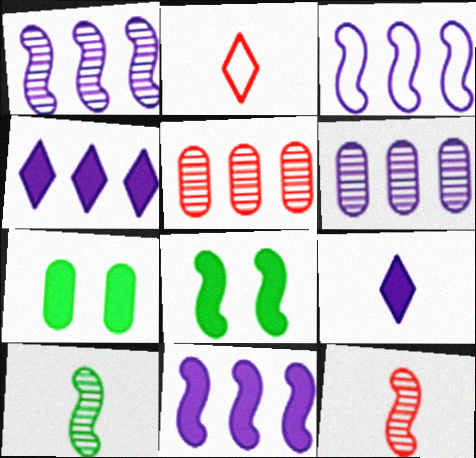[[1, 2, 7], 
[1, 3, 11], 
[2, 6, 8], 
[3, 4, 6], 
[3, 8, 12]]